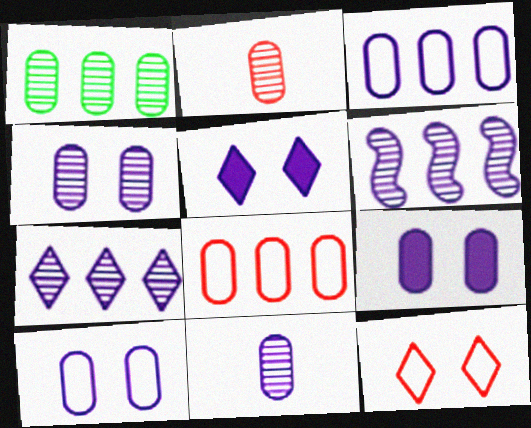[[1, 2, 4], 
[3, 9, 11], 
[4, 9, 10]]